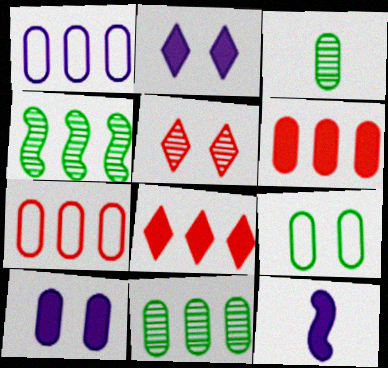[[1, 4, 8], 
[1, 6, 11], 
[3, 7, 10]]